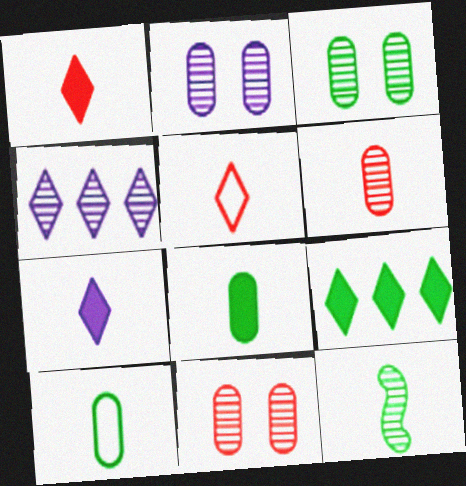[[2, 3, 11], 
[4, 11, 12]]